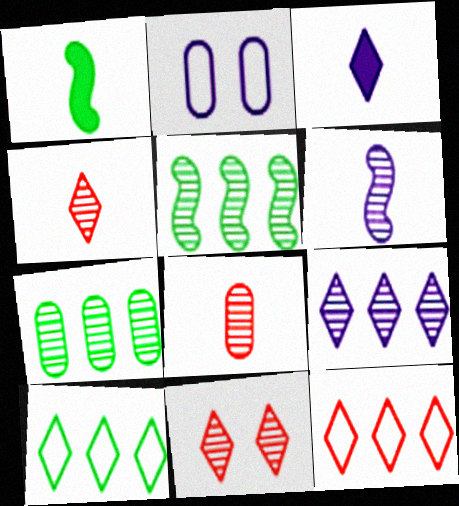[[3, 10, 11], 
[6, 7, 11]]